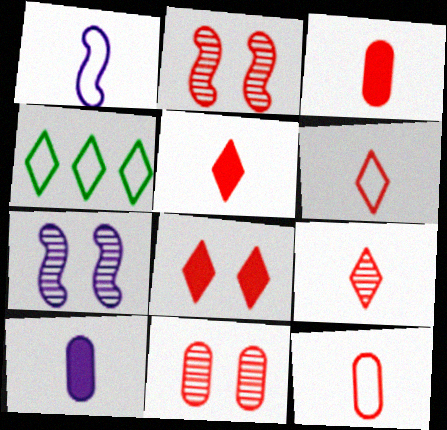[[2, 4, 10], 
[3, 4, 7], 
[5, 6, 9]]